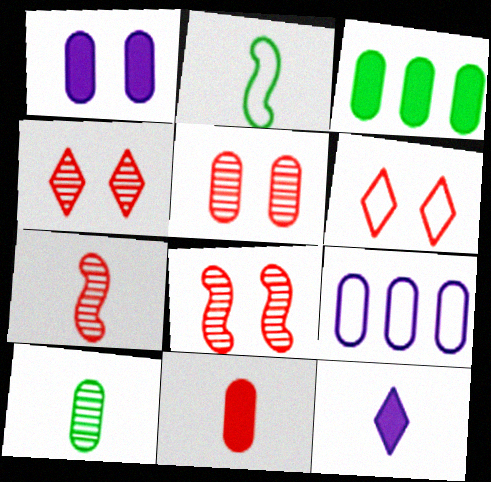[[1, 3, 11], 
[2, 6, 9], 
[4, 5, 8]]